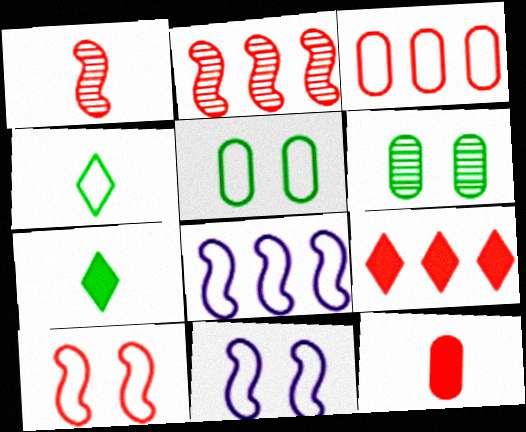[[2, 3, 9], 
[3, 4, 11]]